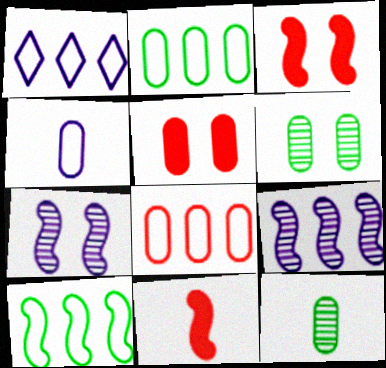[[1, 3, 12], 
[1, 6, 11], 
[1, 8, 10], 
[7, 10, 11]]